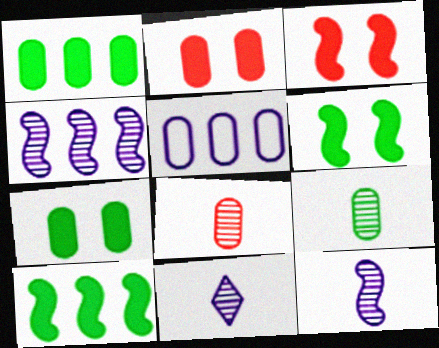[[2, 5, 9], 
[5, 7, 8]]